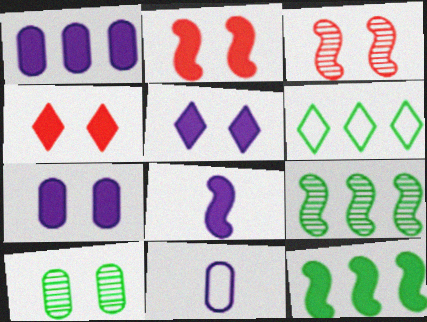[[1, 5, 8], 
[2, 8, 12], 
[4, 9, 11]]